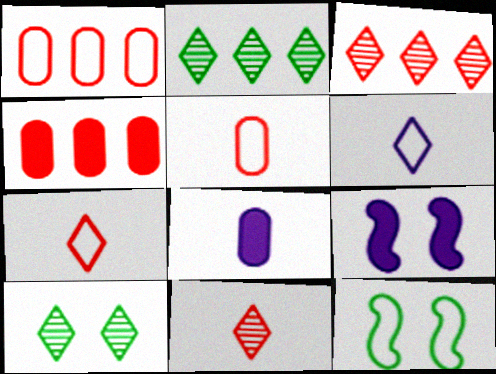[[1, 6, 12], 
[2, 5, 9], 
[3, 8, 12]]